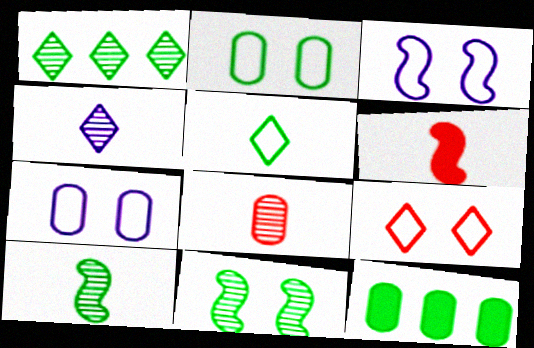[[1, 6, 7], 
[2, 3, 9], 
[4, 8, 10], 
[5, 11, 12], 
[7, 8, 12]]